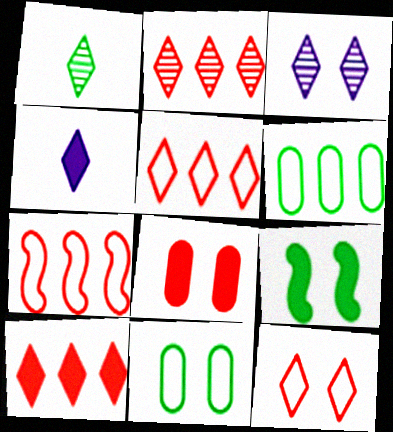[[1, 2, 3], 
[1, 6, 9], 
[2, 5, 10]]